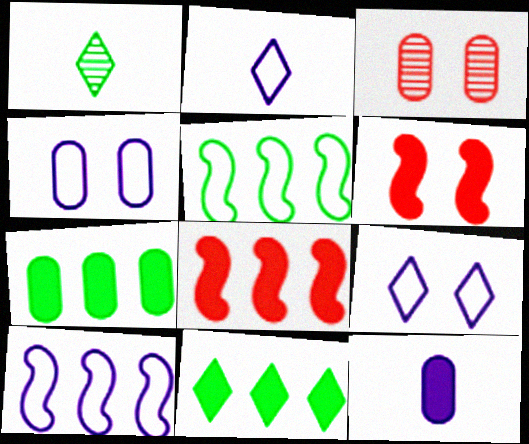[[1, 4, 8], 
[2, 4, 10], 
[6, 11, 12]]